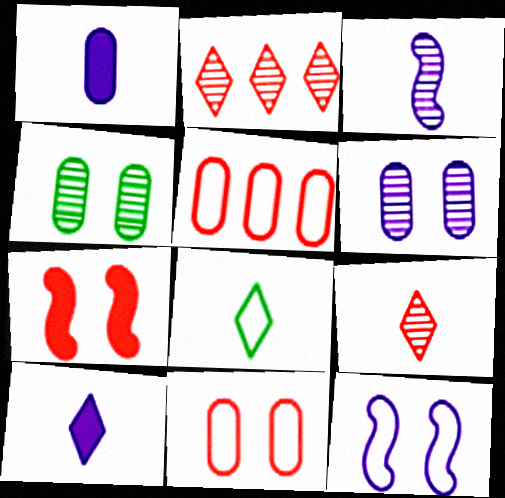[[1, 4, 5], 
[2, 3, 4], 
[5, 7, 9], 
[5, 8, 12], 
[8, 9, 10]]